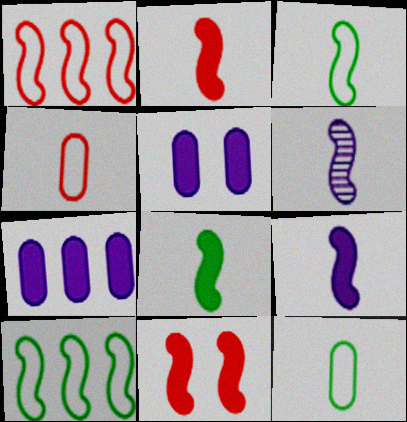[[2, 3, 6], 
[2, 8, 9], 
[6, 10, 11]]